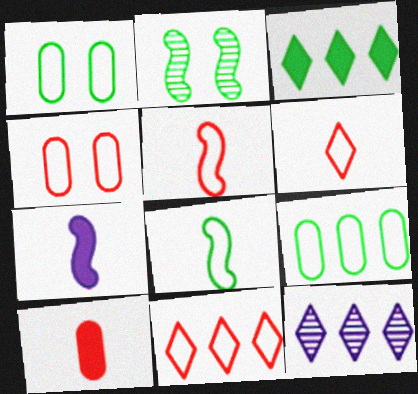[[3, 11, 12], 
[4, 5, 11]]